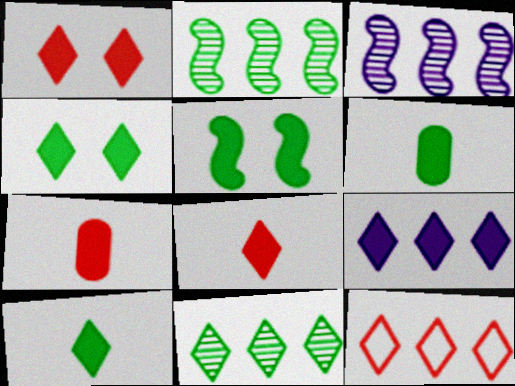[[1, 9, 10], 
[4, 8, 9], 
[5, 7, 9], 
[9, 11, 12]]